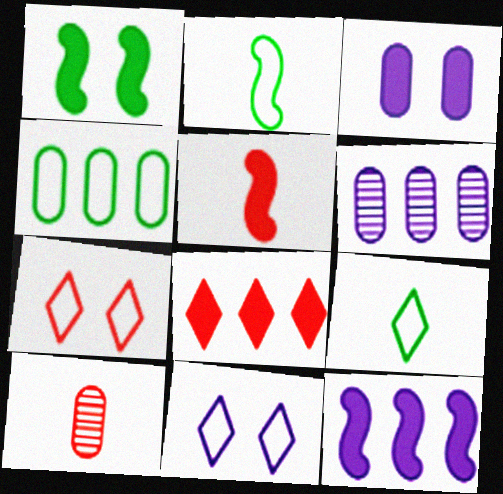[[1, 5, 12], 
[3, 4, 10]]